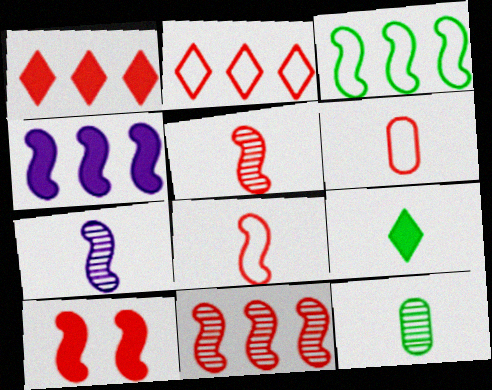[[3, 4, 11], 
[3, 7, 10], 
[6, 7, 9], 
[8, 10, 11]]